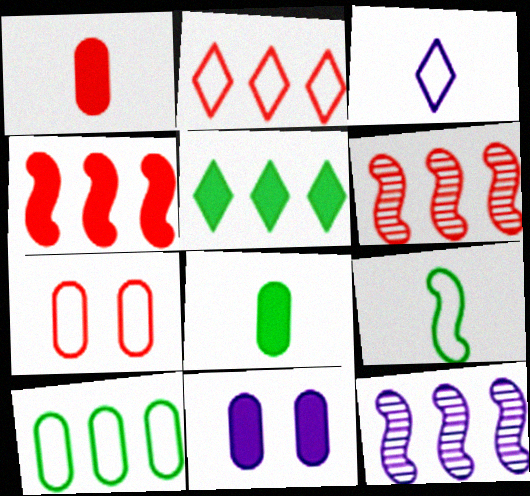[[3, 11, 12]]